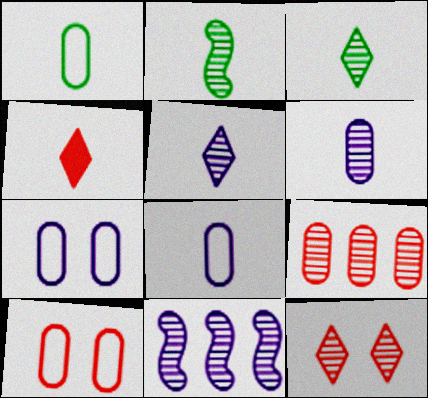[[2, 4, 8]]